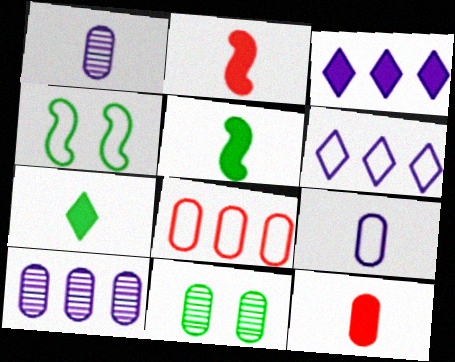[[2, 6, 11]]